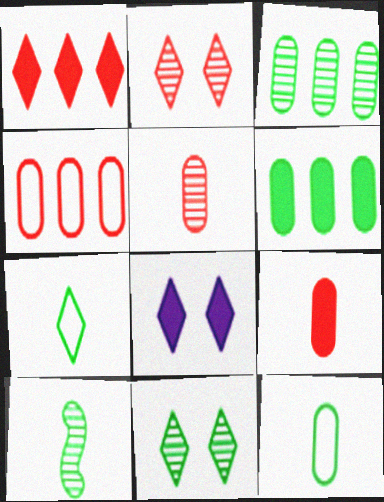[[3, 10, 11], 
[4, 8, 10]]